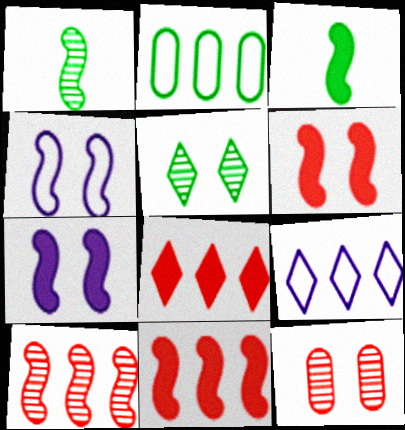[[1, 4, 11], 
[2, 3, 5], 
[3, 4, 10], 
[3, 7, 11], 
[3, 9, 12]]